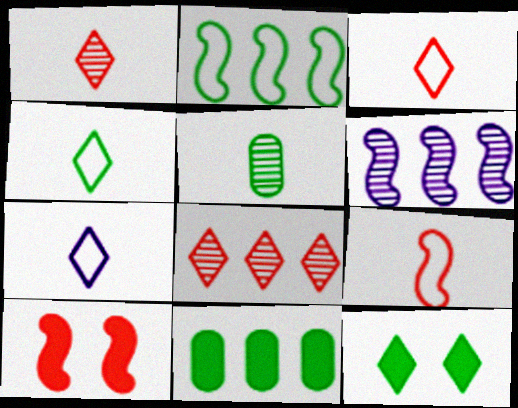[[2, 5, 12], 
[3, 4, 7], 
[7, 8, 12]]